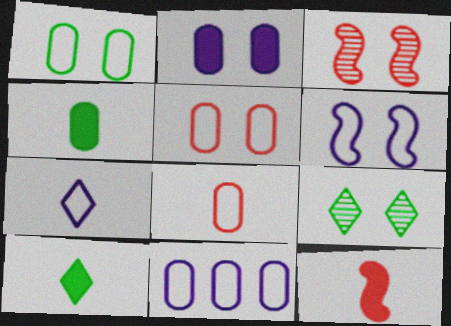[[1, 8, 11], 
[3, 10, 11], 
[6, 7, 11], 
[9, 11, 12]]